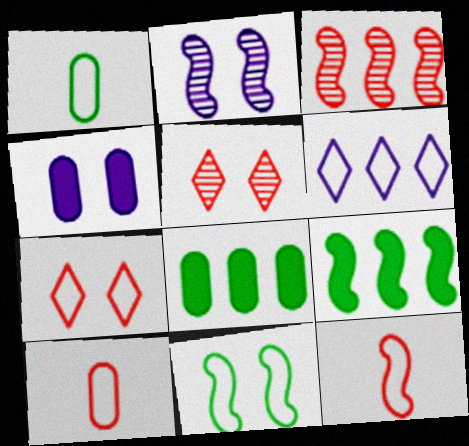[[2, 9, 12], 
[3, 6, 8], 
[4, 5, 11], 
[6, 10, 11]]